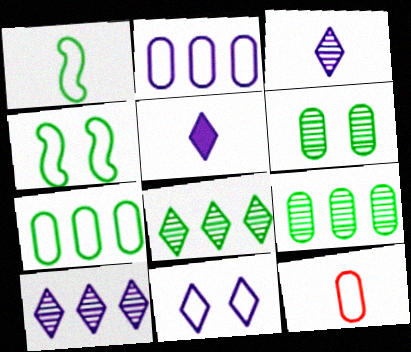[[5, 10, 11]]